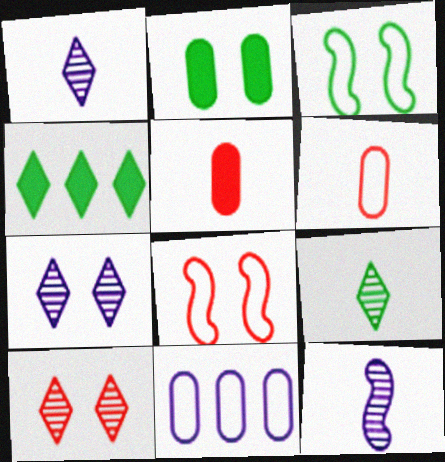[[2, 7, 8]]